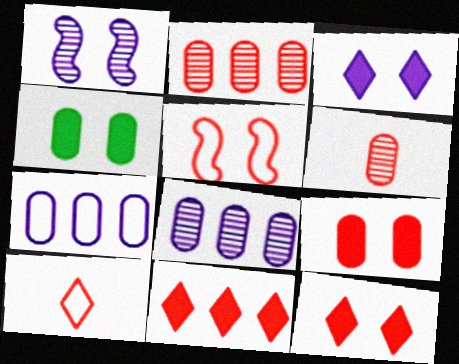[[4, 6, 7], 
[5, 6, 11]]